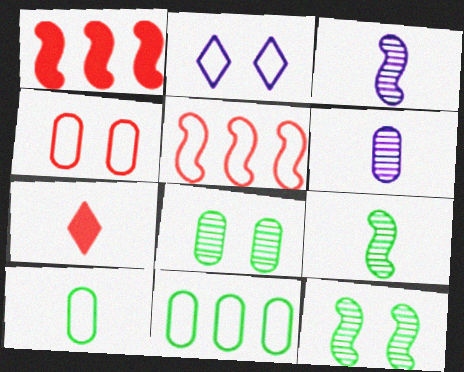[[2, 5, 10], 
[3, 7, 10]]